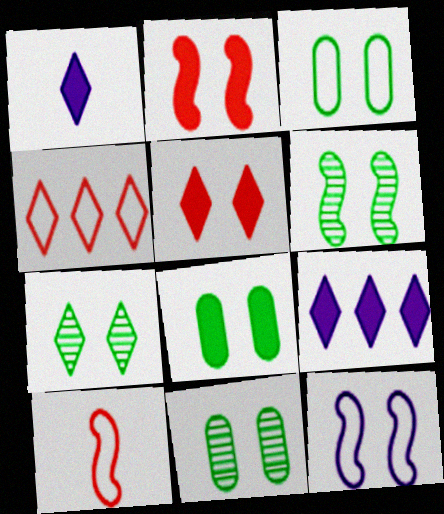[[1, 4, 7], 
[2, 6, 12], 
[3, 8, 11], 
[5, 11, 12], 
[6, 7, 11], 
[9, 10, 11]]